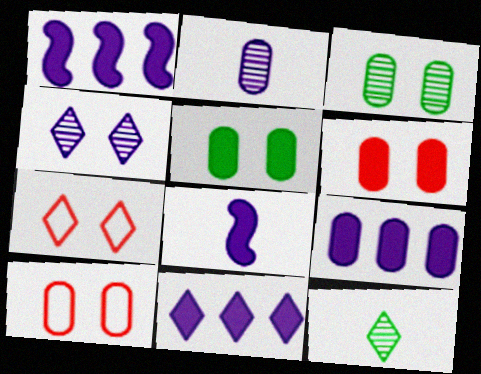[[1, 9, 11], 
[1, 10, 12], 
[7, 11, 12]]